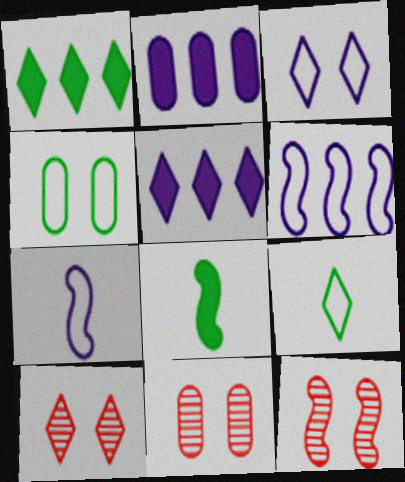[[1, 7, 11], 
[2, 9, 12], 
[5, 9, 10], 
[6, 8, 12], 
[10, 11, 12]]